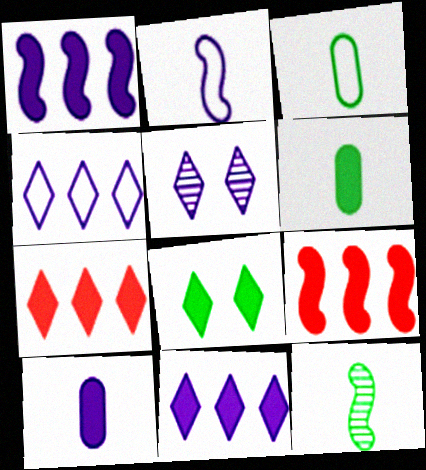[[3, 5, 9], 
[8, 9, 10]]